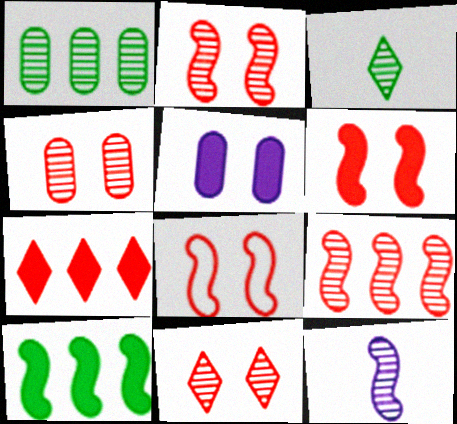[[1, 11, 12], 
[2, 4, 11], 
[2, 6, 8], 
[8, 10, 12]]